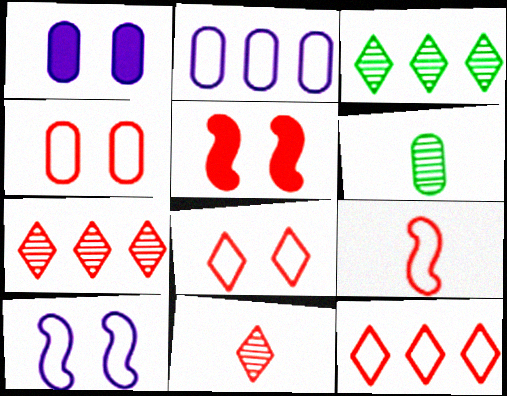[[1, 3, 9], 
[4, 9, 12]]